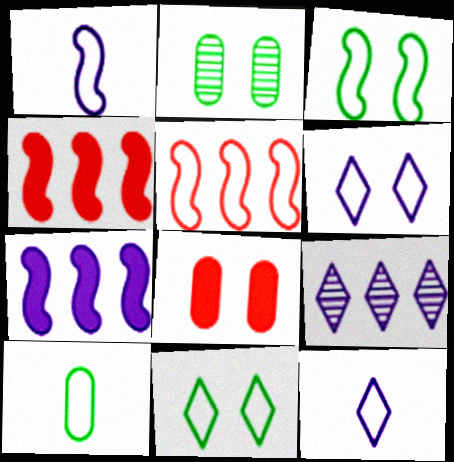[[1, 3, 5], 
[2, 4, 12], 
[5, 6, 10]]